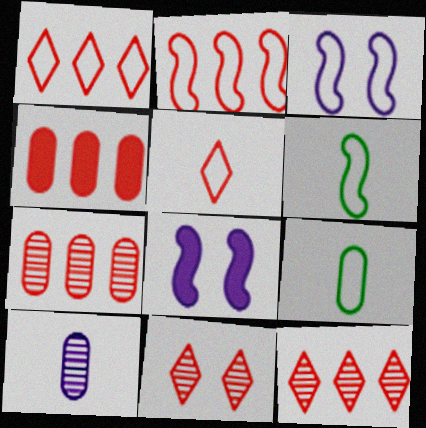[[1, 3, 9], 
[2, 3, 6], 
[2, 4, 12], 
[8, 9, 12]]